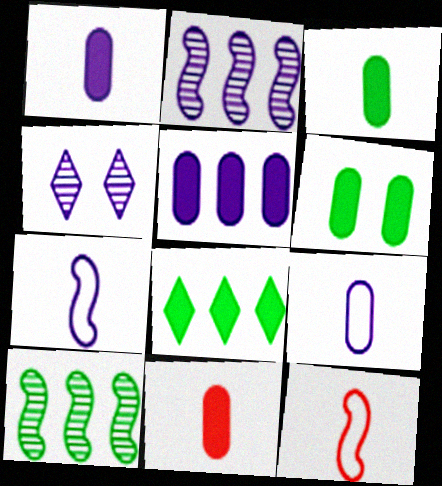[[1, 3, 11], 
[4, 5, 7], 
[5, 6, 11]]